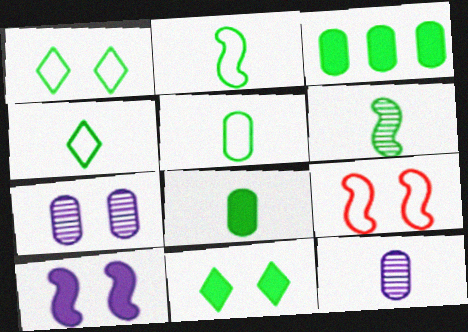[[1, 3, 6], 
[2, 4, 5], 
[4, 6, 8], 
[7, 9, 11]]